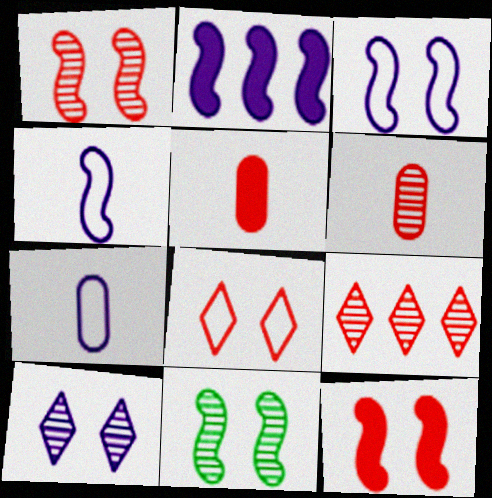[[1, 6, 9], 
[2, 7, 10], 
[3, 11, 12]]